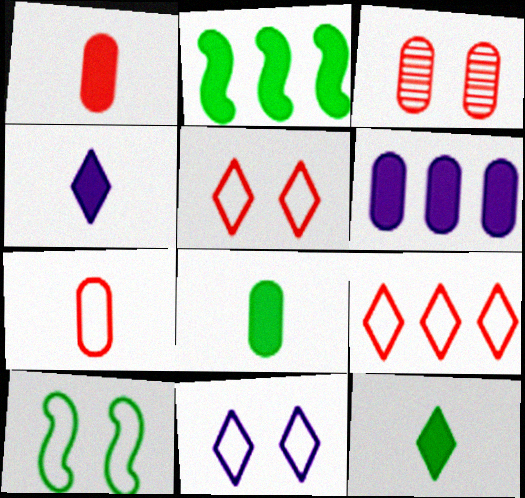[]